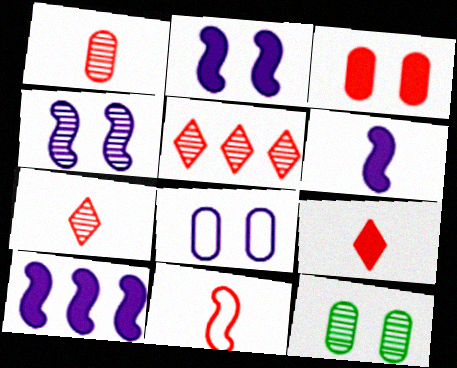[[1, 9, 11], 
[2, 6, 10], 
[3, 5, 11], 
[3, 8, 12]]